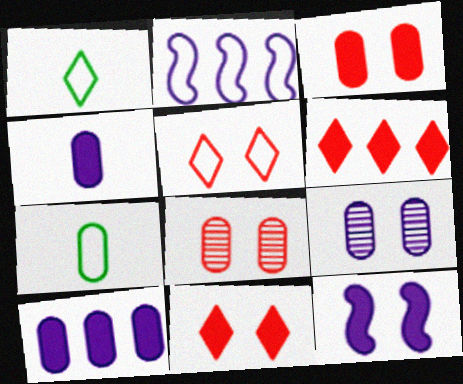[[2, 5, 7], 
[7, 8, 10]]